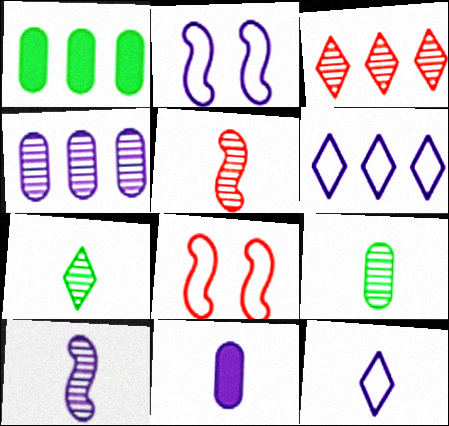[[10, 11, 12]]